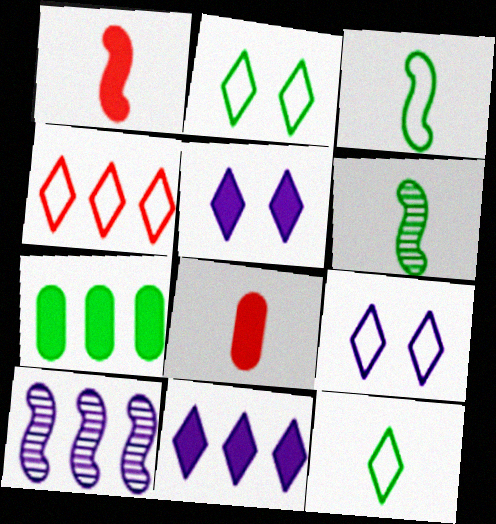[[1, 5, 7], 
[2, 6, 7], 
[2, 8, 10], 
[4, 7, 10], 
[4, 9, 12]]